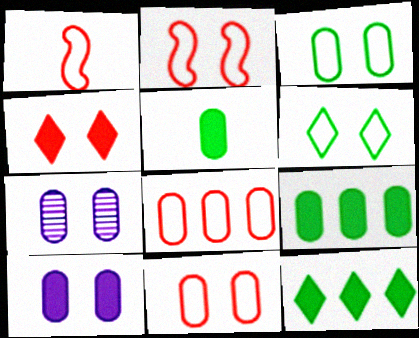[[1, 7, 12], 
[5, 7, 8]]